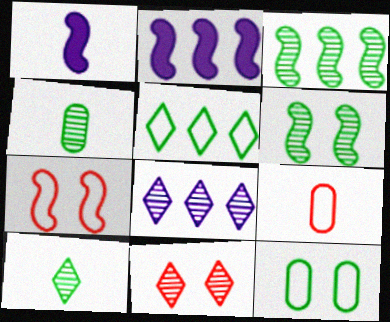[[1, 3, 7], 
[1, 9, 10], 
[8, 10, 11]]